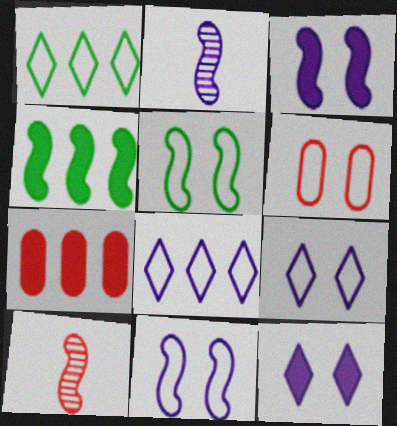[[4, 10, 11], 
[5, 6, 9]]